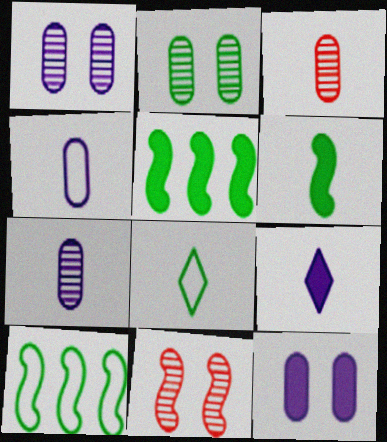[[2, 5, 8]]